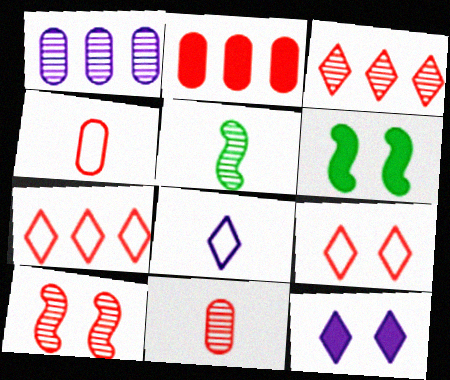[[3, 10, 11]]